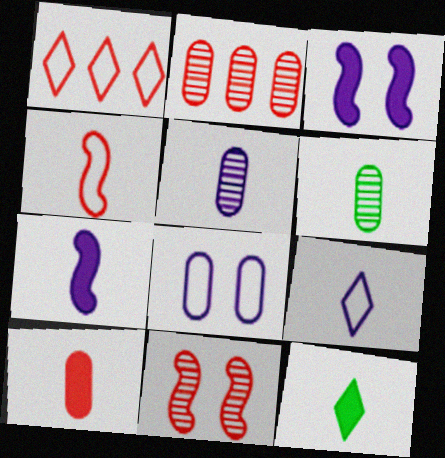[[1, 3, 6], 
[1, 10, 11], 
[4, 5, 12], 
[5, 7, 9], 
[7, 10, 12]]